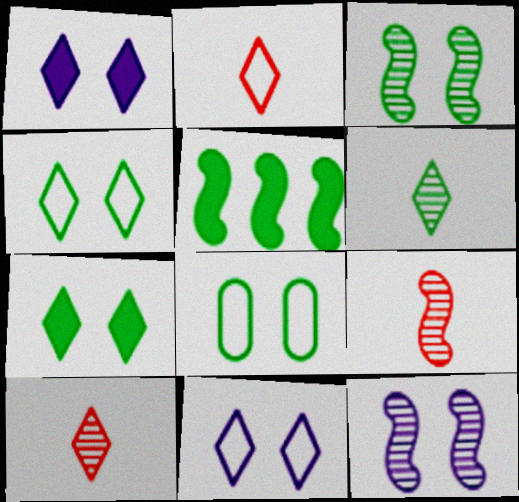[[3, 7, 8], 
[5, 6, 8]]